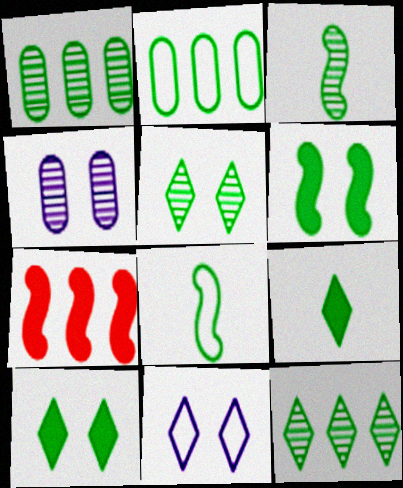[[1, 3, 5], 
[1, 8, 10], 
[2, 3, 10]]